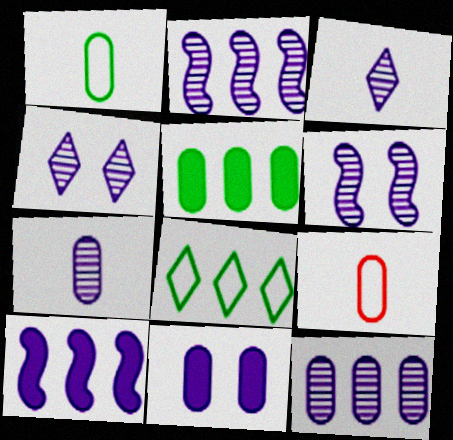[[2, 4, 7], 
[3, 6, 12]]